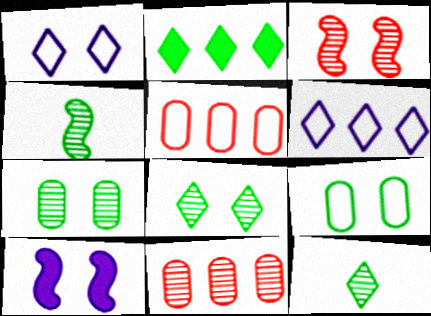[[2, 4, 9], 
[5, 10, 12]]